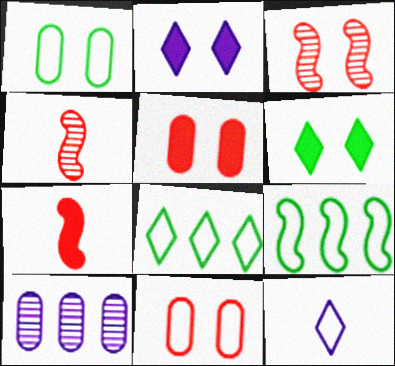[[1, 2, 3], 
[9, 11, 12]]